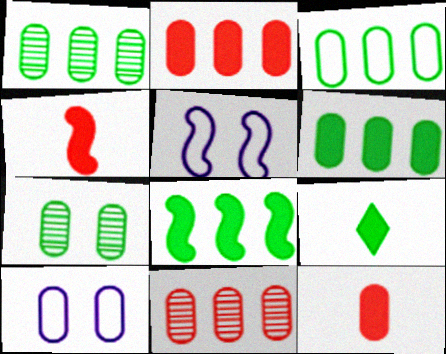[[1, 3, 6], 
[1, 10, 12], 
[5, 9, 11]]